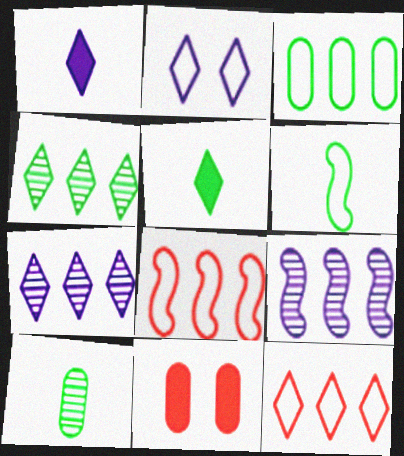[[1, 2, 7], 
[5, 6, 10], 
[6, 7, 11]]